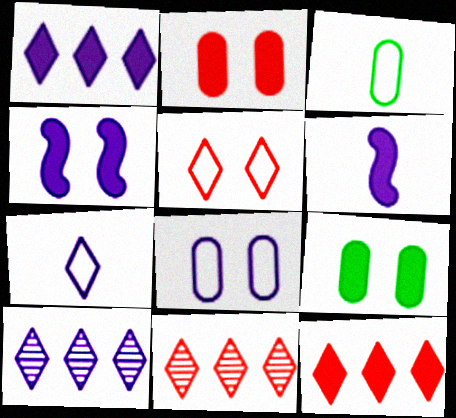[[3, 4, 11], 
[6, 8, 10], 
[6, 9, 12]]